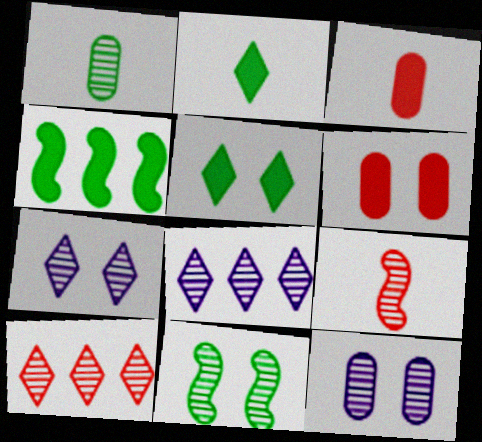[]